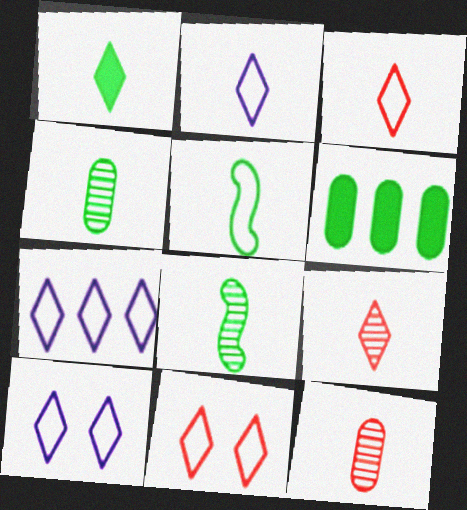[[1, 2, 9], 
[1, 4, 5], 
[2, 7, 10]]